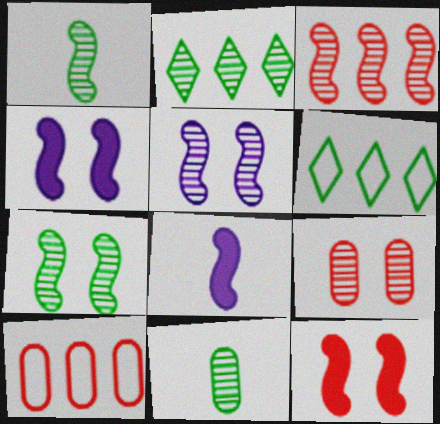[[1, 3, 5], 
[2, 7, 11], 
[6, 8, 9]]